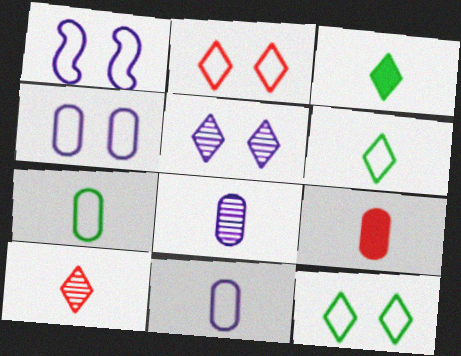[[7, 8, 9]]